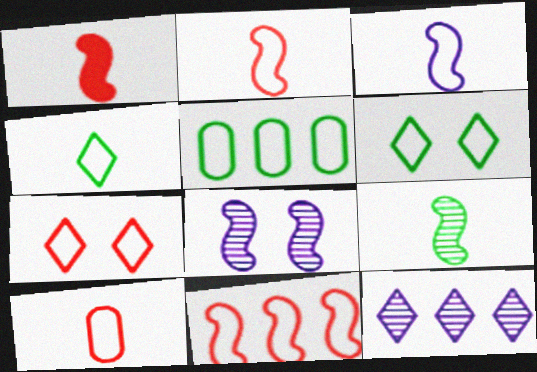[[1, 3, 9], 
[3, 4, 10], 
[3, 5, 7], 
[7, 10, 11]]